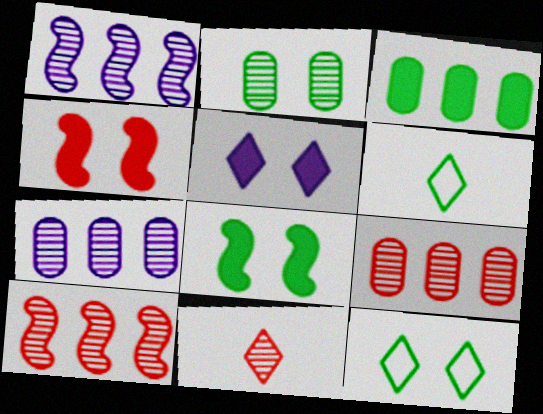[[1, 2, 11], 
[2, 8, 12], 
[4, 6, 7]]